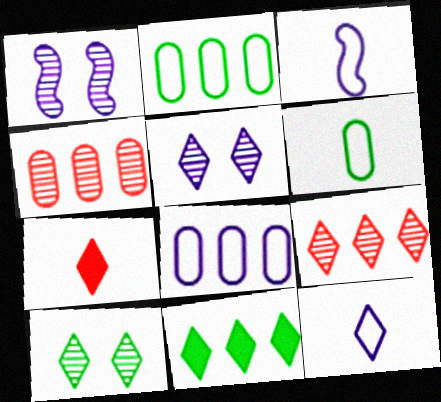[[1, 2, 7]]